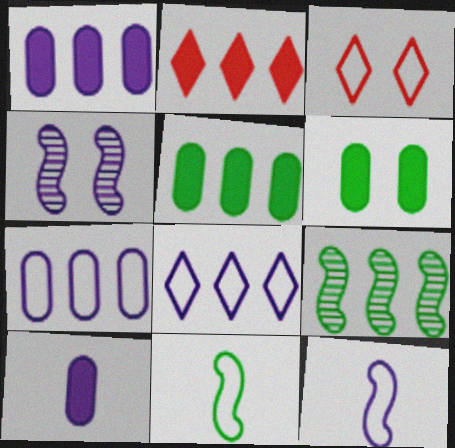[[2, 7, 9], 
[3, 4, 6], 
[3, 7, 11], 
[3, 9, 10], 
[4, 8, 10]]